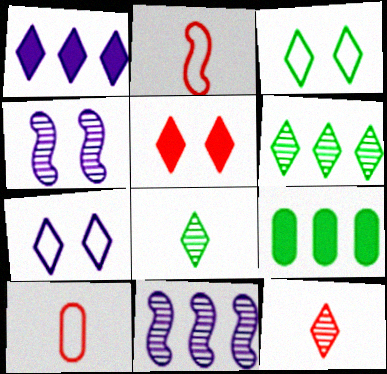[[1, 3, 12]]